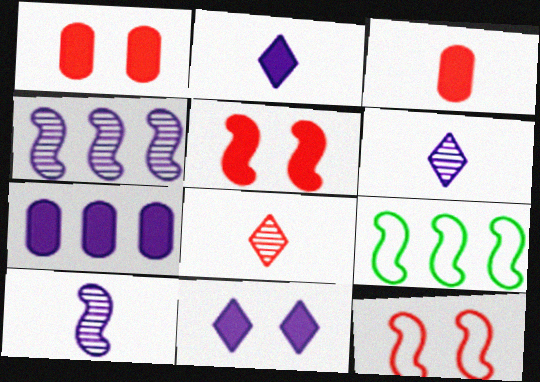[[1, 6, 9], 
[5, 9, 10]]